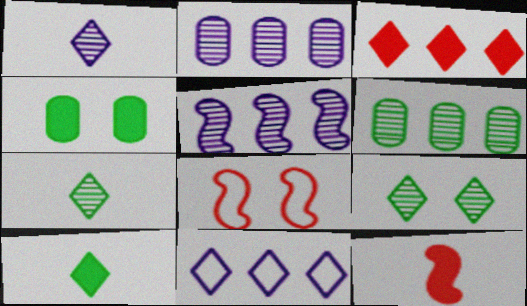[[2, 8, 10]]